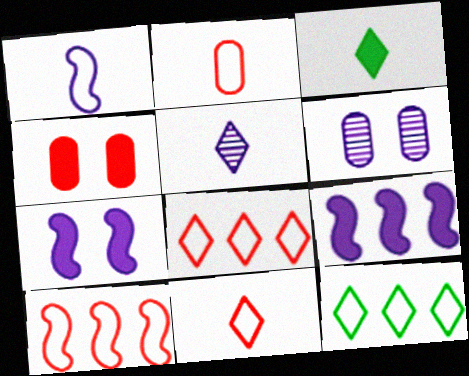[[3, 4, 9], 
[3, 5, 11], 
[3, 6, 10]]